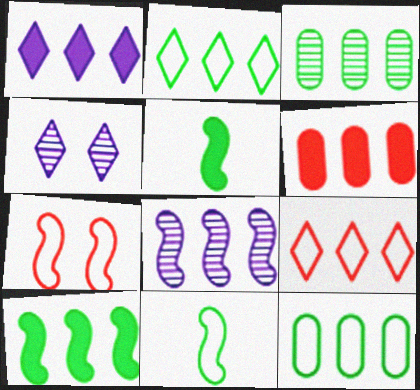[[1, 6, 10], 
[2, 3, 10], 
[2, 6, 8], 
[4, 6, 11], 
[5, 7, 8]]